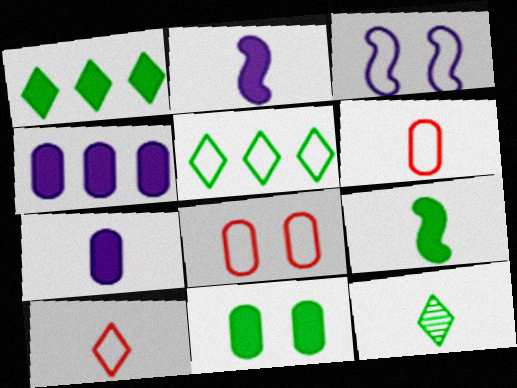[[1, 9, 11], 
[2, 6, 12], 
[3, 5, 6]]